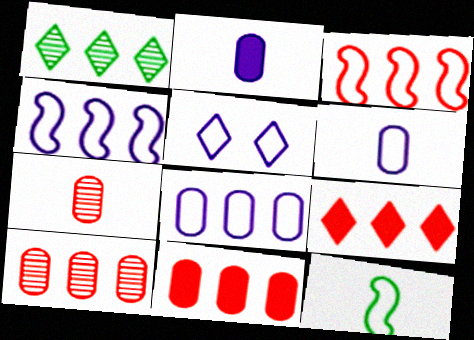[[1, 4, 11], 
[3, 9, 10], 
[4, 5, 6]]